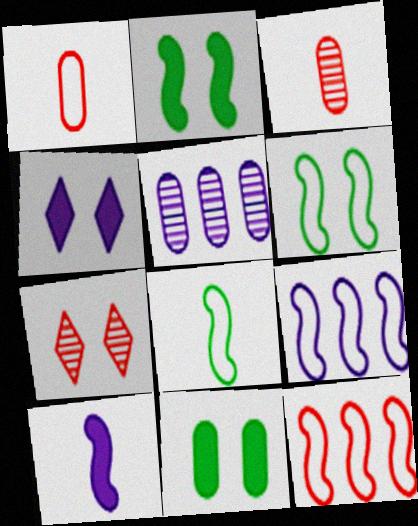[[1, 5, 11]]